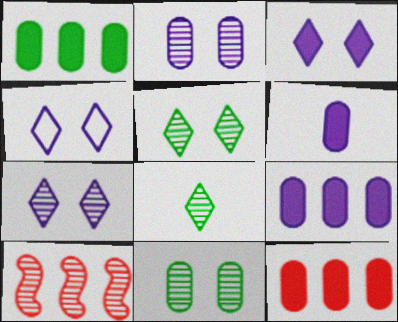[[1, 9, 12], 
[2, 8, 10], 
[3, 4, 7]]